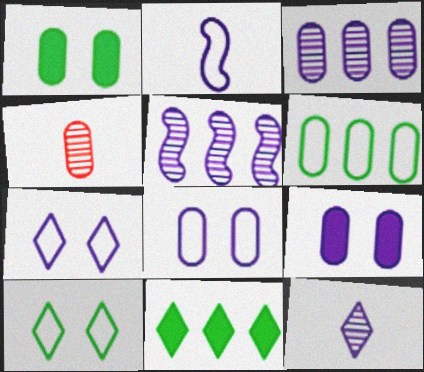[[4, 6, 9]]